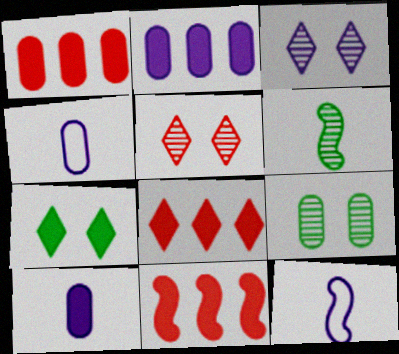[[1, 4, 9], 
[1, 8, 11], 
[2, 3, 12], 
[7, 10, 11], 
[8, 9, 12]]